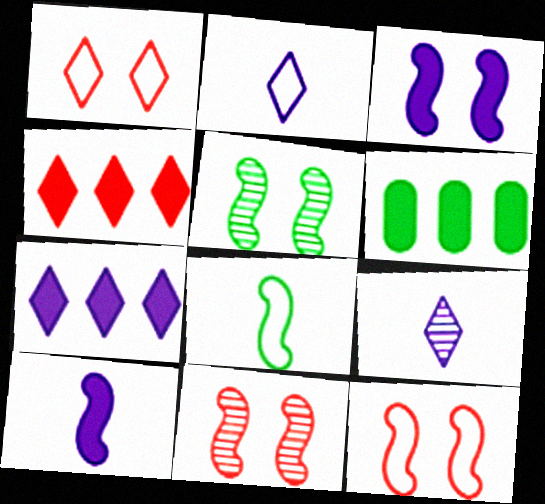[[2, 6, 11], 
[3, 5, 12], 
[6, 9, 12]]